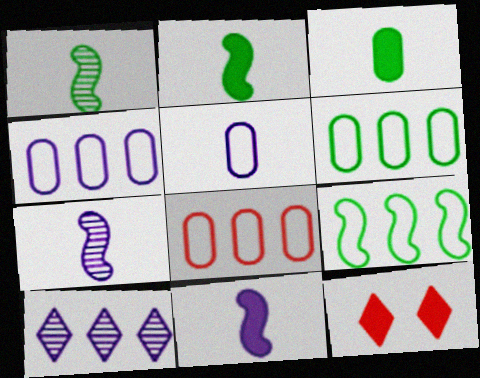[[1, 4, 12], 
[4, 6, 8], 
[6, 7, 12]]